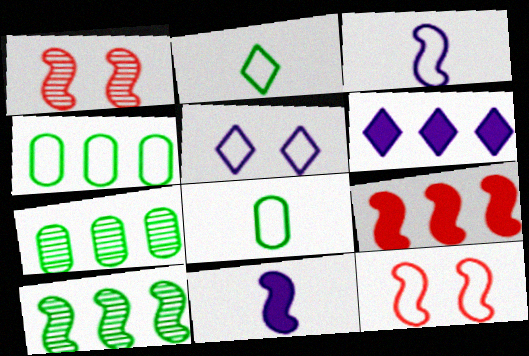[[1, 6, 8], 
[10, 11, 12]]